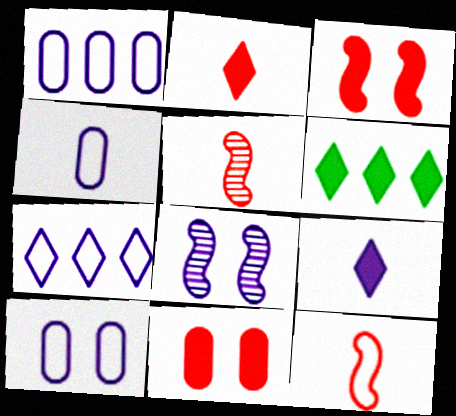[[1, 4, 10], 
[1, 8, 9], 
[5, 6, 10]]